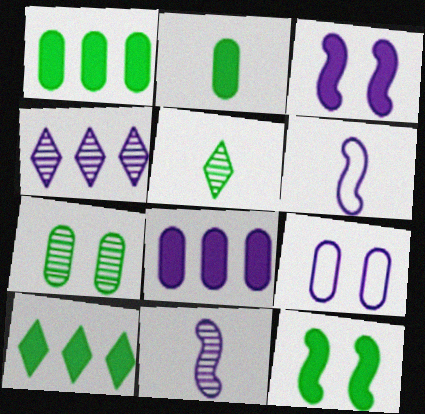[[2, 10, 12]]